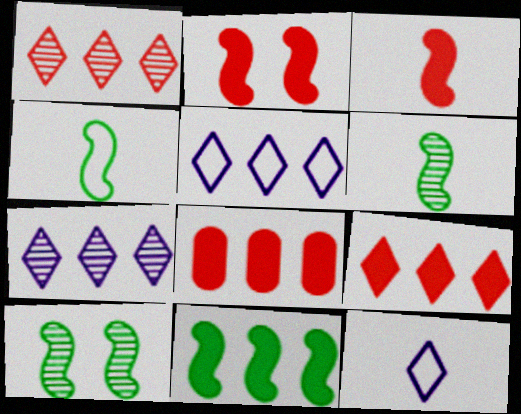[[4, 10, 11], 
[8, 10, 12]]